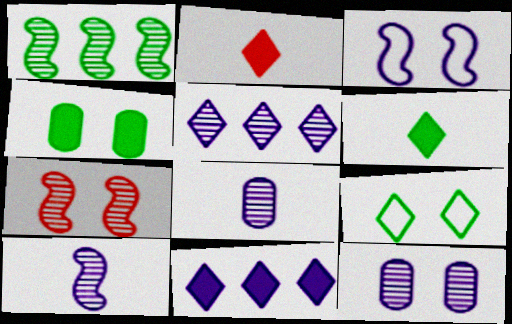[[1, 7, 10], 
[2, 5, 9], 
[3, 8, 11], 
[5, 10, 12]]